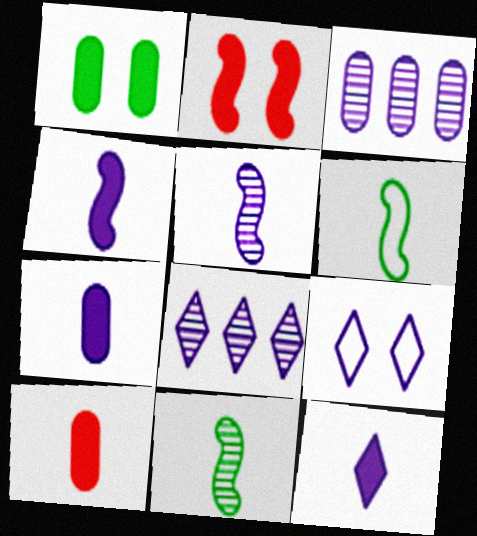[[3, 4, 9], 
[4, 7, 12], 
[8, 9, 12]]